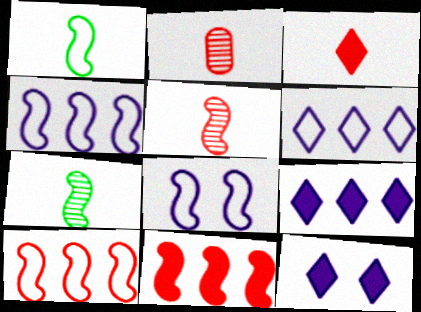[[1, 8, 10], 
[7, 8, 11]]